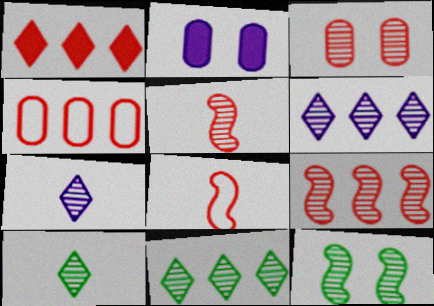[[1, 3, 8], 
[1, 4, 9], 
[2, 8, 11]]